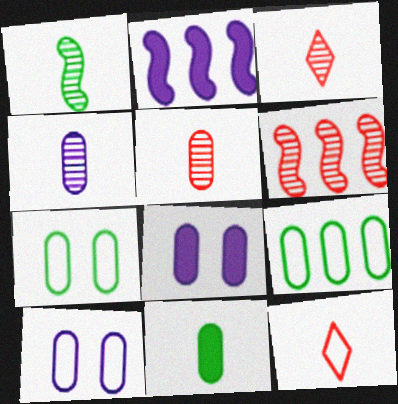[[1, 3, 4], 
[2, 3, 7], 
[5, 8, 9]]